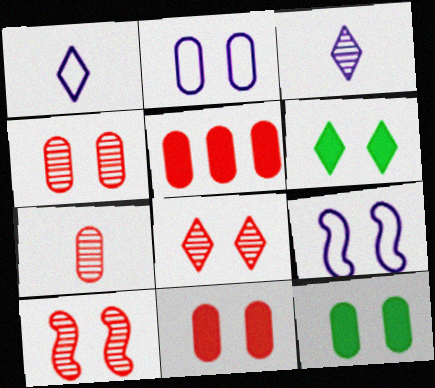[[2, 4, 12], 
[2, 6, 10], 
[4, 6, 9], 
[4, 8, 10], 
[8, 9, 12]]